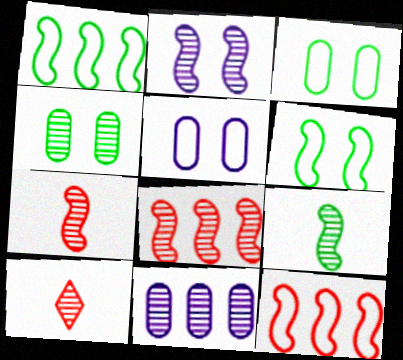[[2, 8, 9]]